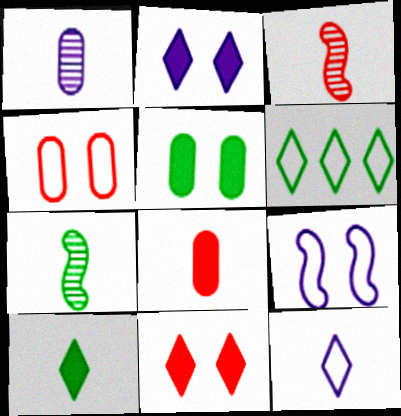[[5, 6, 7], 
[7, 8, 12]]